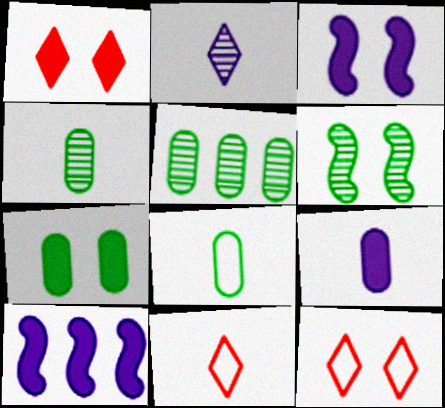[[1, 3, 7], 
[3, 5, 11], 
[4, 10, 12], 
[5, 7, 8]]